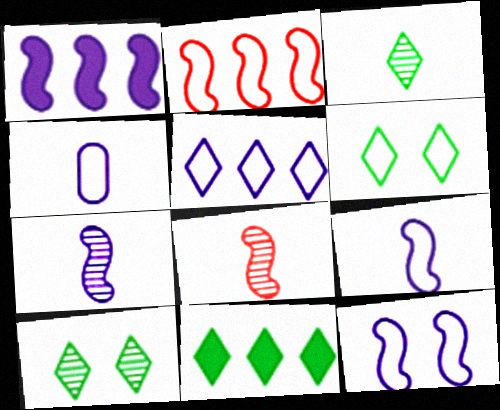[[1, 7, 12], 
[2, 4, 6], 
[3, 6, 11], 
[4, 5, 12]]